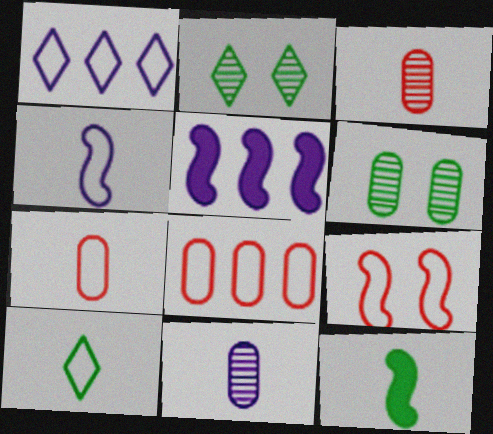[[2, 5, 7], 
[4, 7, 10]]